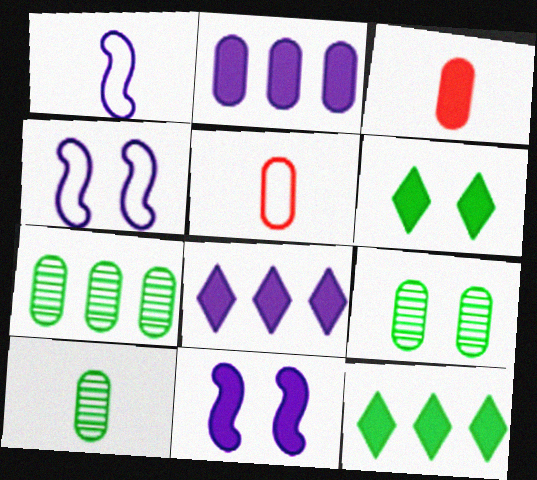[[2, 5, 9], 
[3, 11, 12], 
[7, 9, 10]]